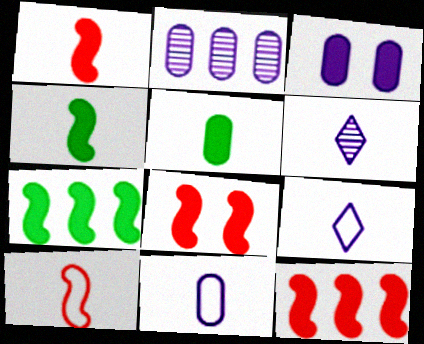[[1, 8, 12], 
[2, 3, 11], 
[5, 6, 10]]